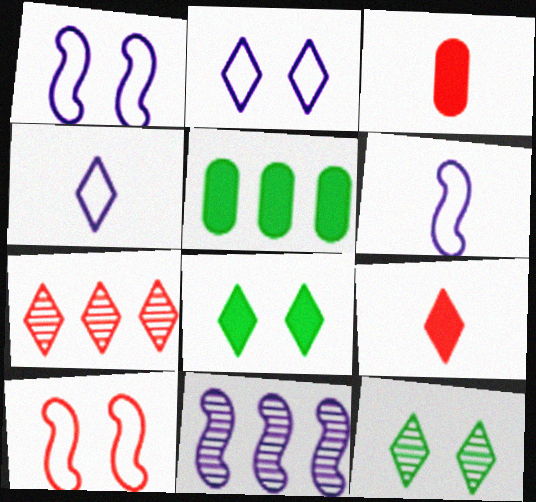[[3, 7, 10], 
[4, 7, 8]]